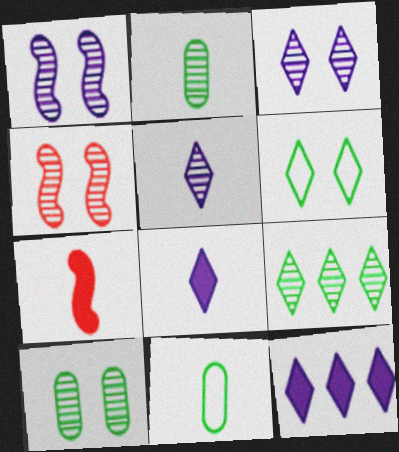[[3, 4, 10], 
[4, 11, 12], 
[5, 7, 11]]